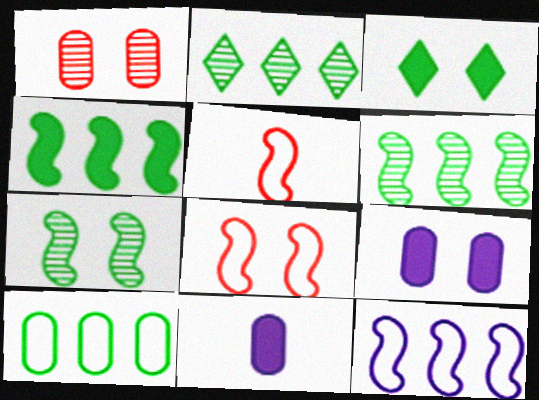[[1, 10, 11], 
[2, 4, 10], 
[2, 5, 9], 
[2, 8, 11]]